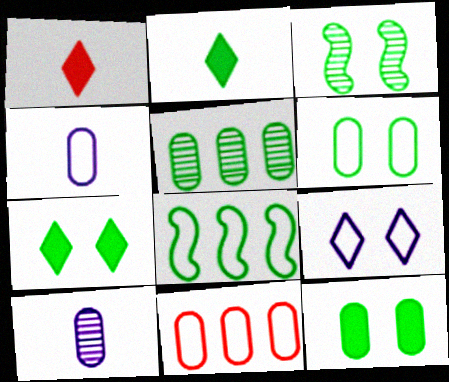[[3, 6, 7], 
[4, 6, 11], 
[10, 11, 12]]